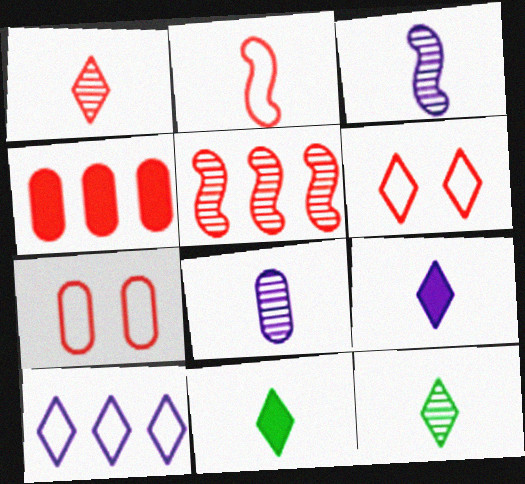[[2, 8, 11]]